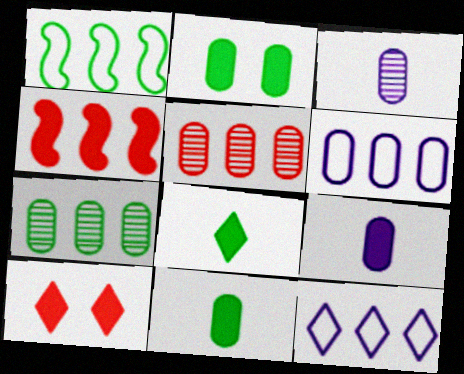[[1, 3, 10], 
[4, 7, 12]]